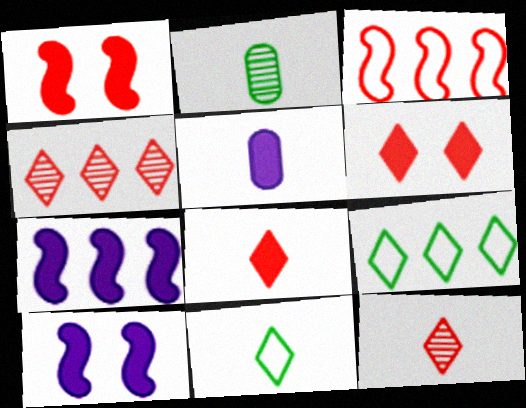[]